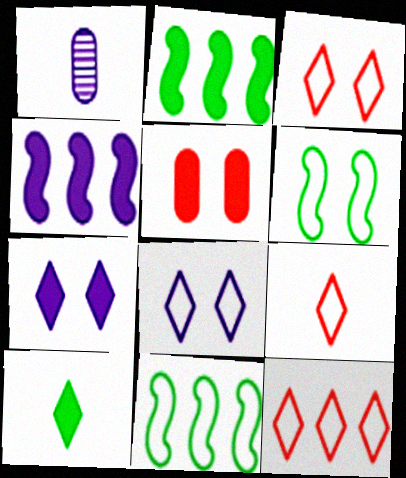[[1, 2, 3], 
[1, 4, 8], 
[3, 9, 12], 
[4, 5, 10]]